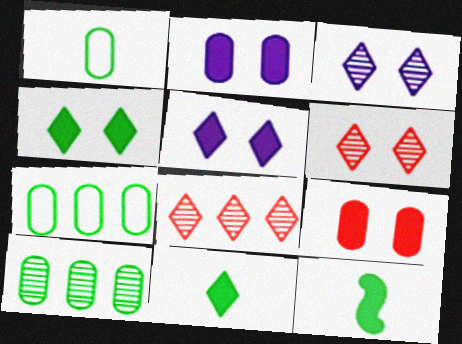[]